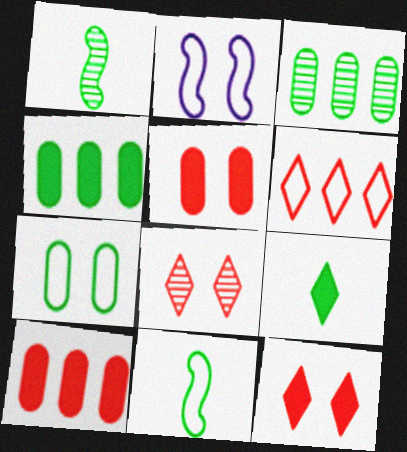[]